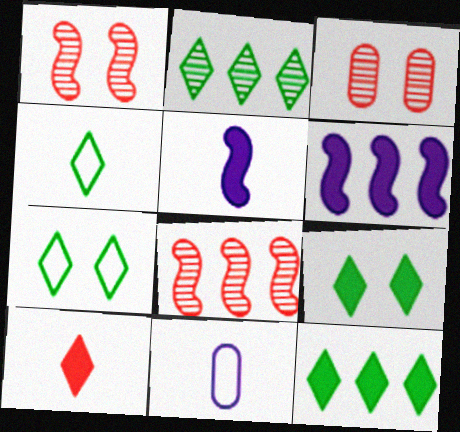[[1, 11, 12], 
[2, 4, 9], 
[3, 4, 6], 
[8, 9, 11]]